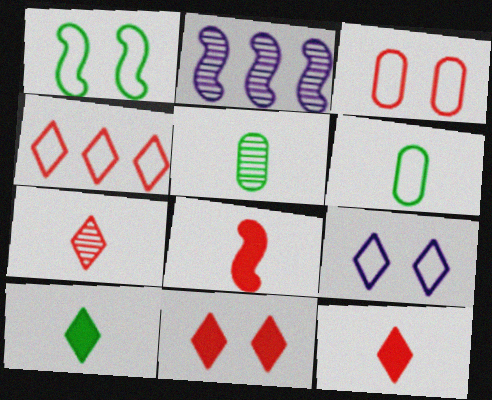[[1, 2, 8], 
[1, 3, 9], 
[2, 3, 10], 
[2, 6, 11], 
[4, 7, 11]]